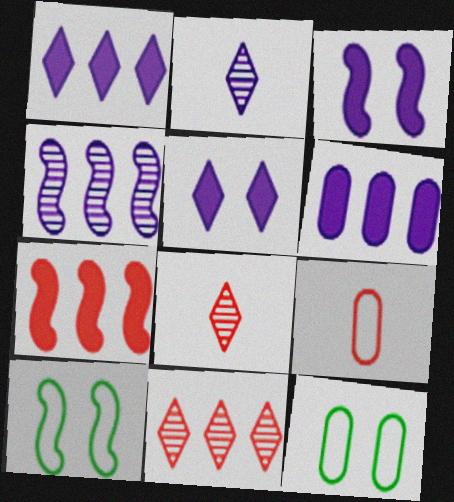[[2, 7, 12], 
[6, 8, 10]]